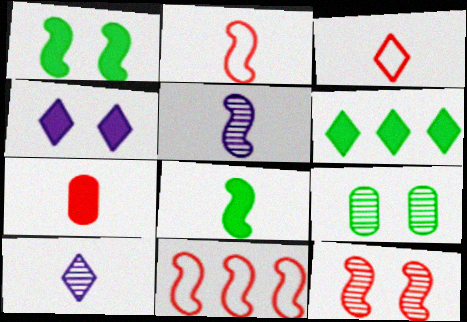[[1, 5, 11], 
[2, 5, 8]]